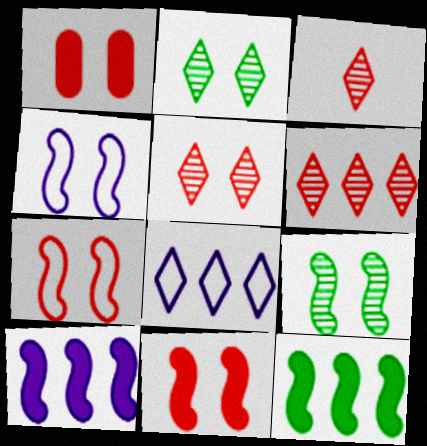[[1, 2, 4], 
[1, 5, 7], 
[3, 5, 6], 
[4, 9, 11]]